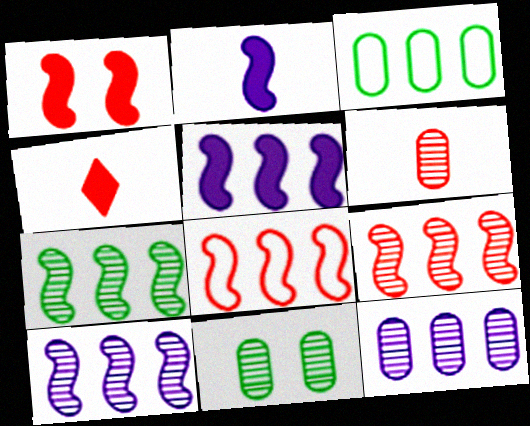[[5, 7, 8], 
[6, 11, 12], 
[7, 9, 10]]